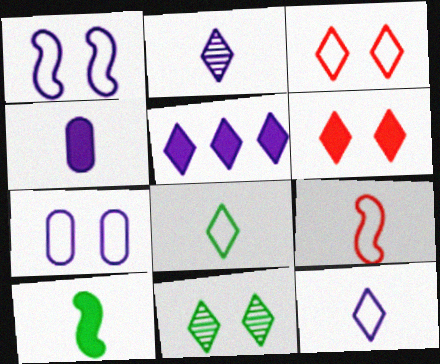[]